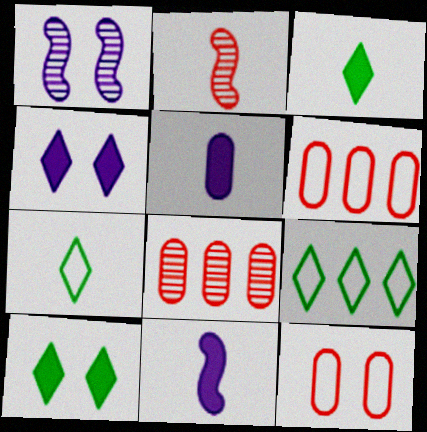[[1, 3, 6], 
[1, 10, 12], 
[2, 5, 7]]